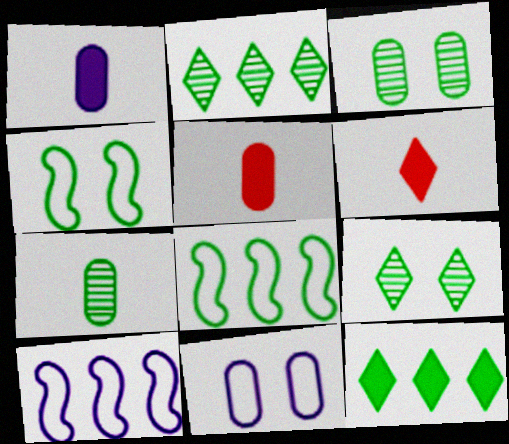[[3, 6, 10], 
[4, 7, 12], 
[5, 9, 10]]